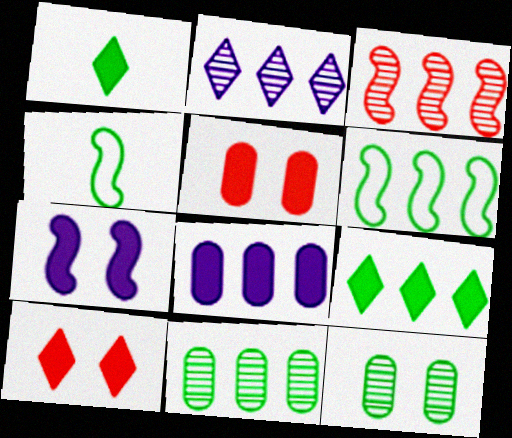[[1, 6, 12], 
[2, 3, 11], 
[2, 4, 5], 
[3, 4, 7], 
[4, 9, 12], 
[6, 9, 11]]